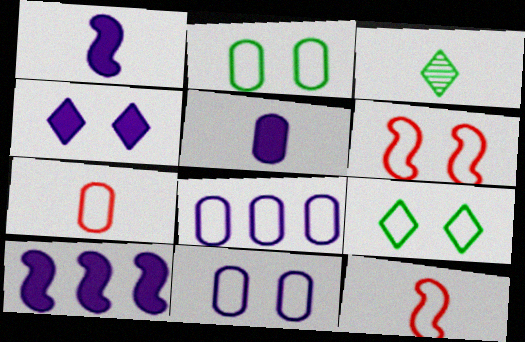[[1, 3, 7], 
[2, 7, 8], 
[3, 5, 12], 
[4, 5, 10], 
[6, 9, 11], 
[8, 9, 12]]